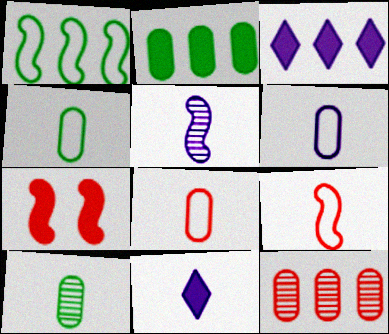[[1, 3, 12], 
[1, 5, 7], 
[2, 7, 11], 
[4, 6, 8], 
[5, 6, 11], 
[9, 10, 11]]